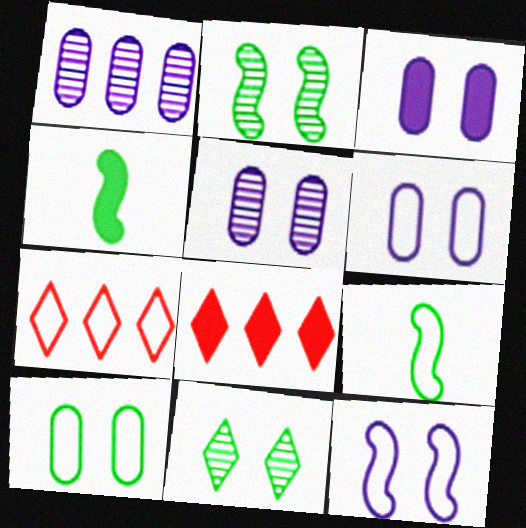[[3, 4, 8], 
[3, 5, 6], 
[4, 5, 7], 
[5, 8, 9], 
[6, 7, 9]]